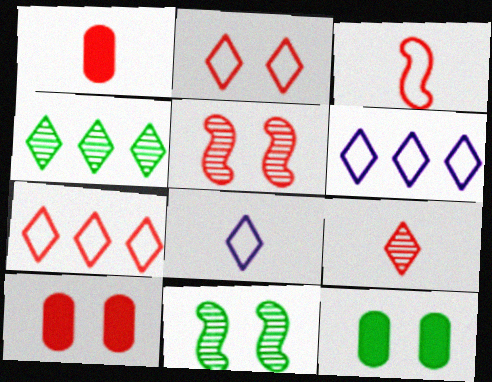[[1, 3, 9], 
[1, 5, 7], 
[1, 6, 11], 
[2, 5, 10]]